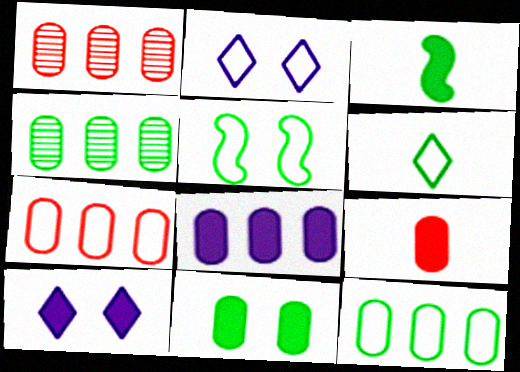[[1, 2, 3], 
[1, 8, 12], 
[4, 7, 8], 
[5, 6, 12], 
[8, 9, 11]]